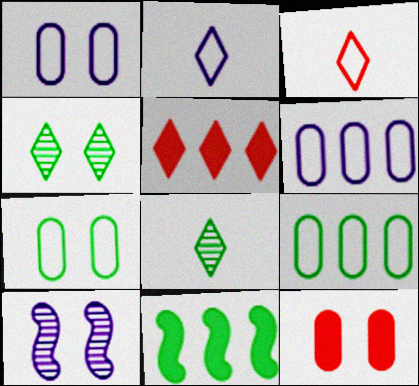[[2, 4, 5], 
[7, 8, 11]]